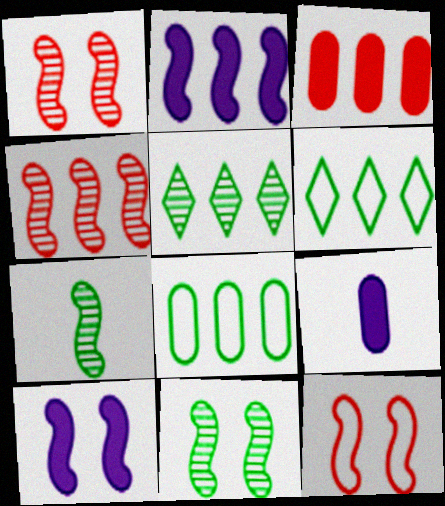[[1, 6, 9], 
[2, 7, 12], 
[5, 9, 12], 
[10, 11, 12]]